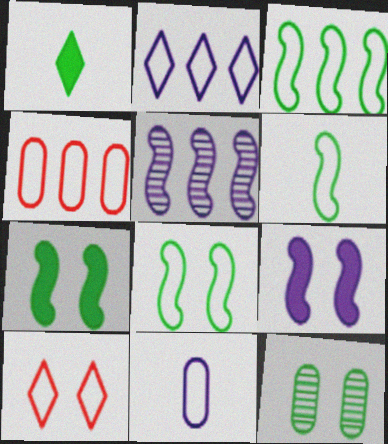[[1, 3, 12], 
[2, 3, 4], 
[3, 6, 8], 
[3, 10, 11], 
[9, 10, 12]]